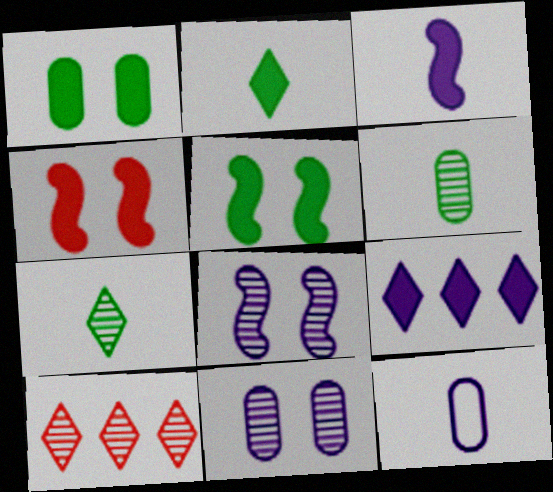[[5, 10, 12], 
[6, 8, 10], 
[8, 9, 12]]